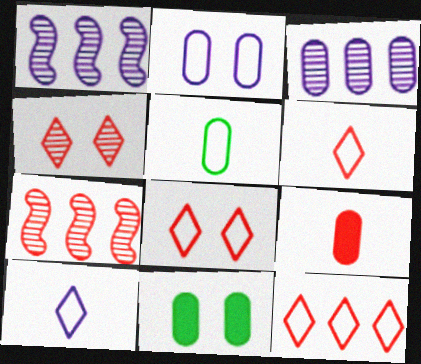[[1, 6, 11], 
[6, 8, 12], 
[7, 8, 9], 
[7, 10, 11]]